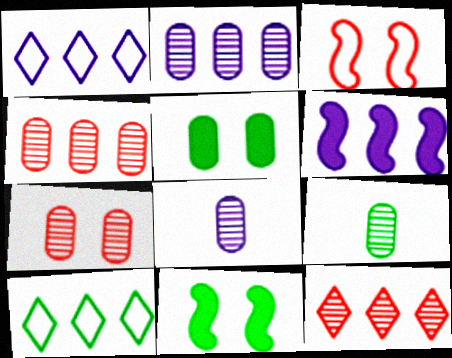[[1, 2, 6], 
[2, 7, 9], 
[4, 6, 10], 
[9, 10, 11]]